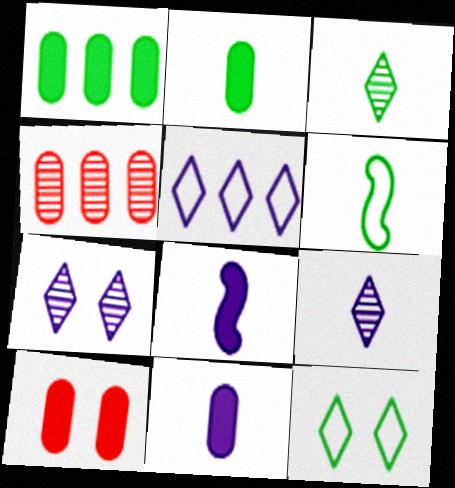[[1, 10, 11], 
[2, 3, 6], 
[4, 8, 12]]